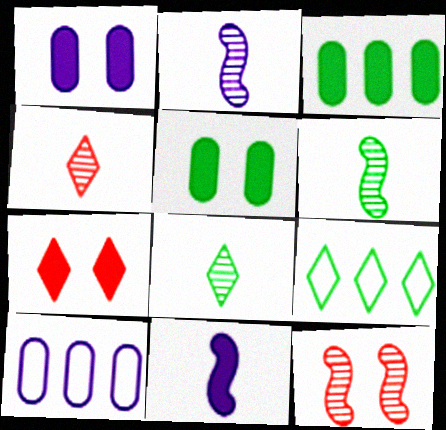[[3, 7, 11], 
[5, 6, 9], 
[6, 7, 10]]